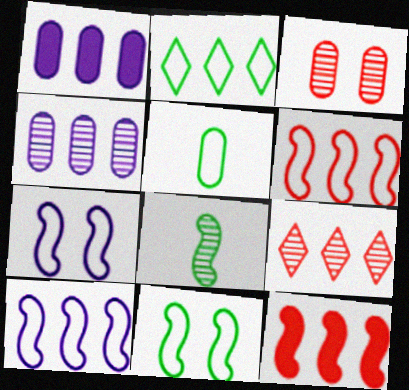[[1, 3, 5], 
[2, 4, 12], 
[2, 5, 11], 
[7, 8, 12]]